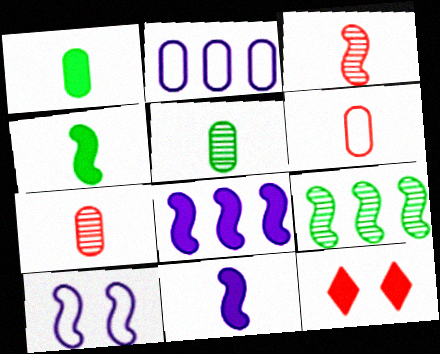[[1, 8, 12]]